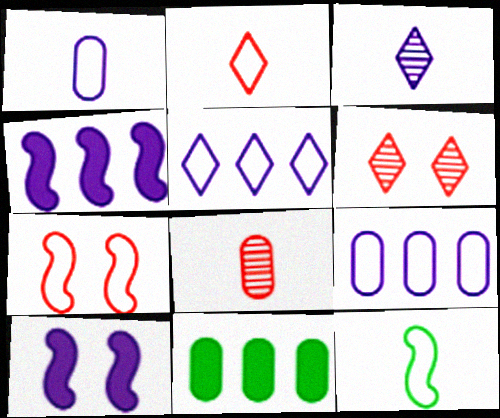[[1, 2, 12], 
[3, 7, 11], 
[3, 9, 10]]